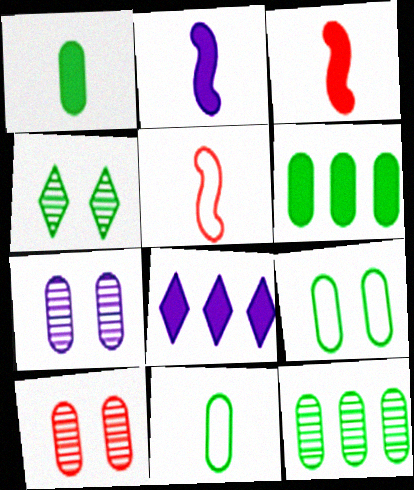[[1, 9, 12]]